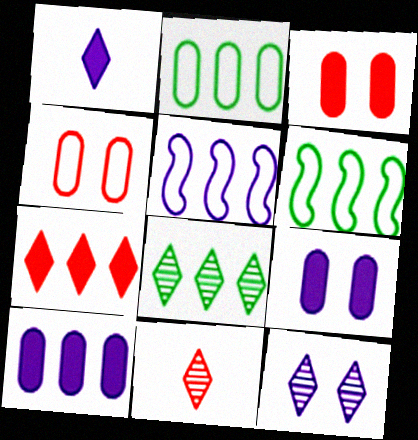[[6, 9, 11], 
[8, 11, 12]]